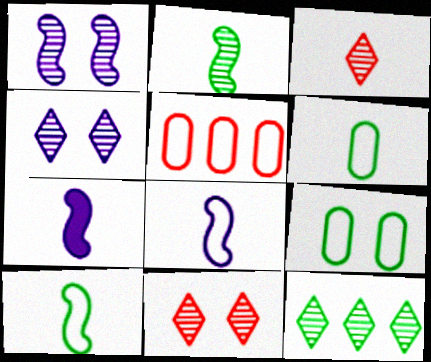[[3, 4, 12], 
[3, 6, 7]]